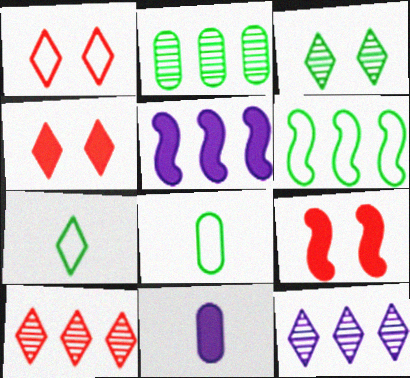[[4, 7, 12], 
[8, 9, 12]]